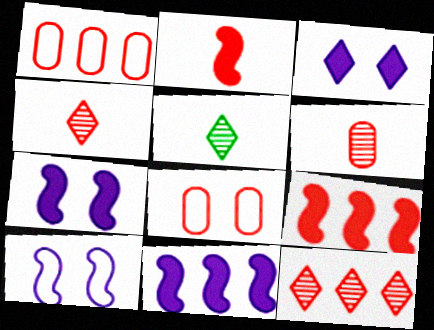[[1, 5, 7], 
[1, 9, 12], 
[2, 8, 12], 
[4, 8, 9], 
[5, 8, 11]]